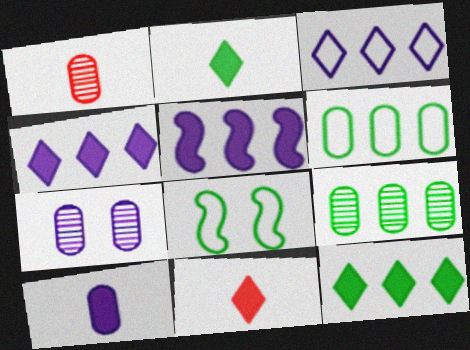[[1, 4, 8], 
[1, 7, 9], 
[2, 8, 9]]